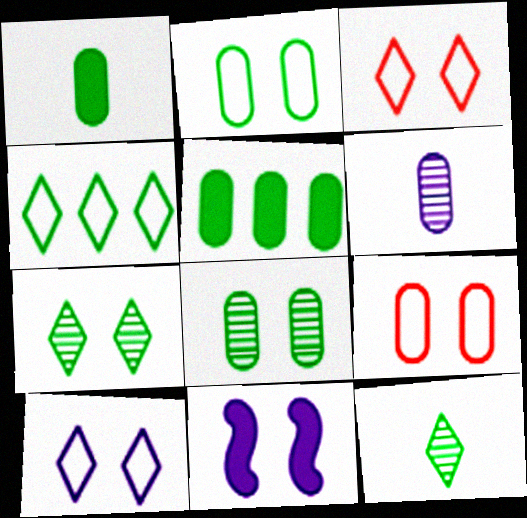[[3, 8, 11], 
[5, 6, 9], 
[7, 9, 11]]